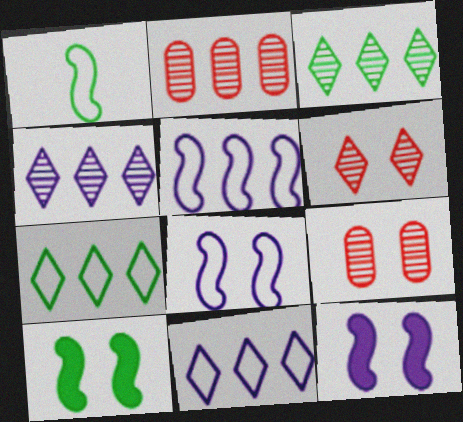[]